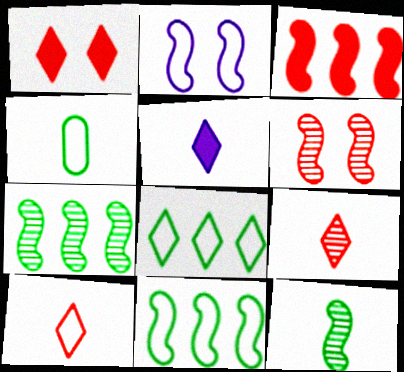[[2, 3, 12]]